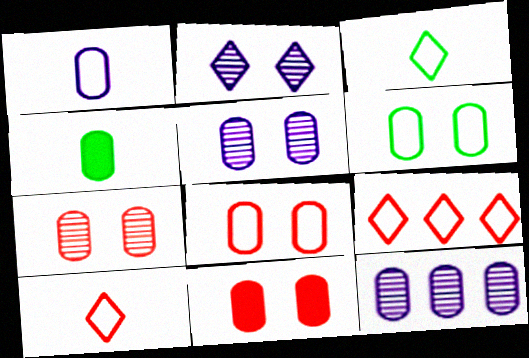[[4, 8, 12], 
[5, 6, 11], 
[7, 8, 11]]